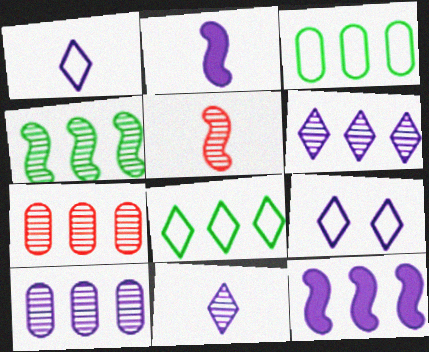[[2, 9, 10], 
[4, 6, 7], 
[7, 8, 12]]